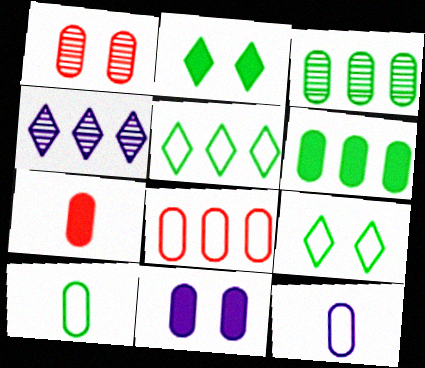[[1, 6, 12], 
[1, 7, 8], 
[6, 7, 11]]